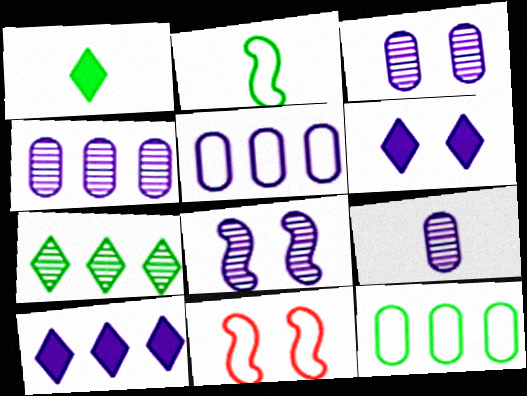[[1, 4, 11], 
[3, 4, 9]]